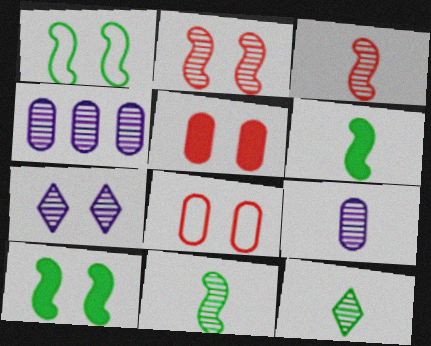[[1, 5, 7], 
[2, 4, 12], 
[3, 9, 12], 
[7, 8, 10]]